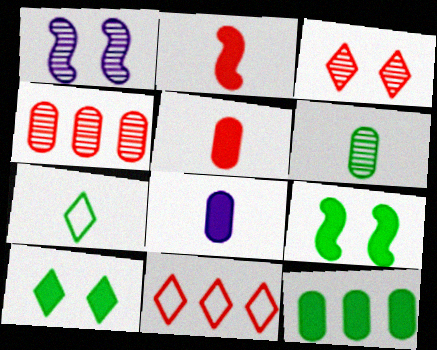[]